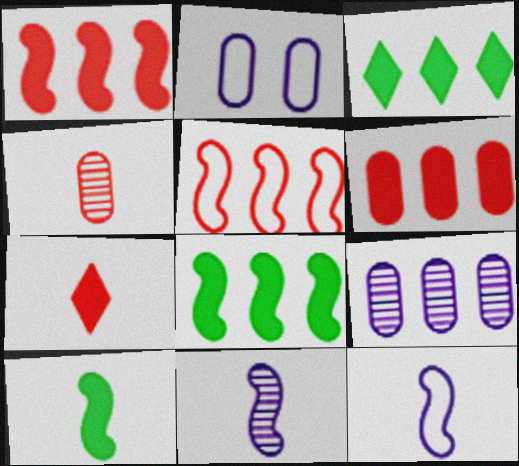[[3, 5, 9]]